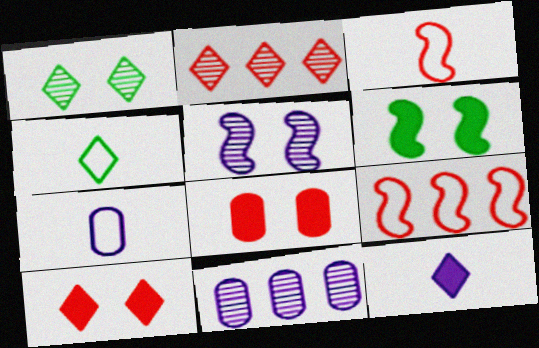[[2, 3, 8], 
[2, 6, 7], 
[3, 4, 7]]